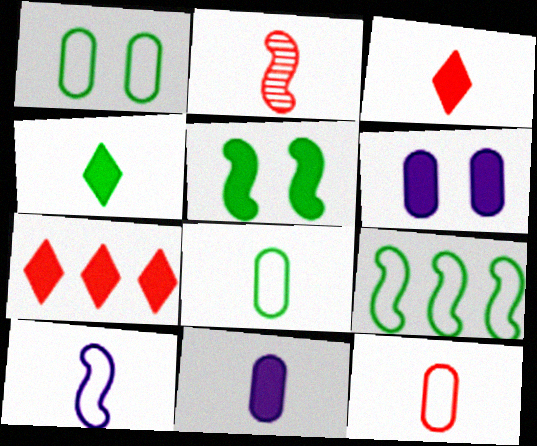[[2, 3, 12], 
[5, 7, 11]]